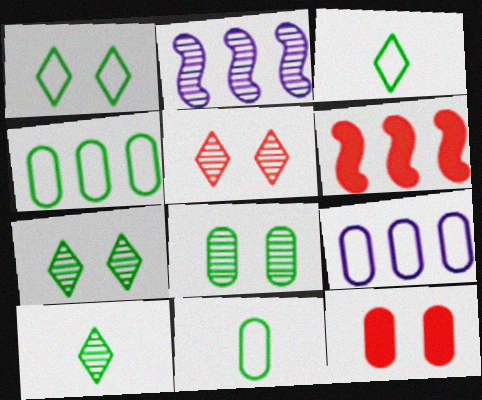[[2, 3, 12]]